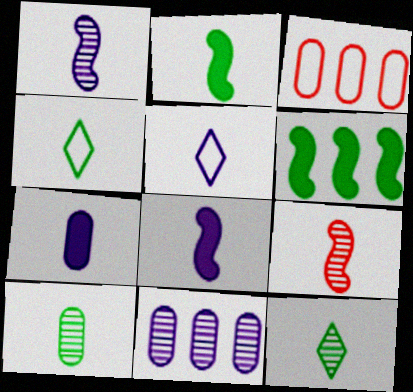[[1, 5, 7], 
[2, 4, 10], 
[4, 7, 9]]